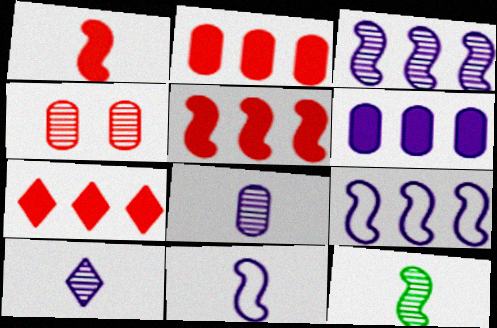[[1, 11, 12], 
[2, 5, 7]]